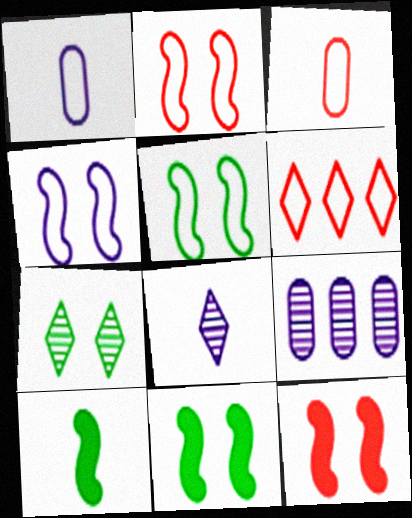[[1, 5, 6], 
[2, 3, 6], 
[2, 4, 5], 
[3, 8, 10]]